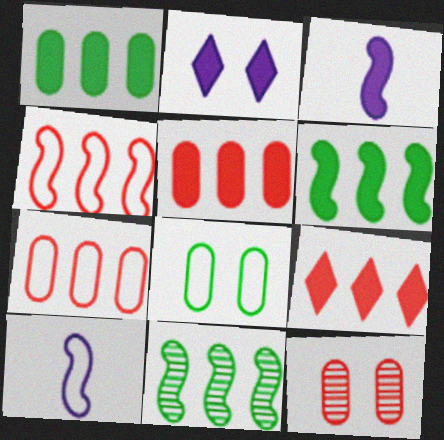[]